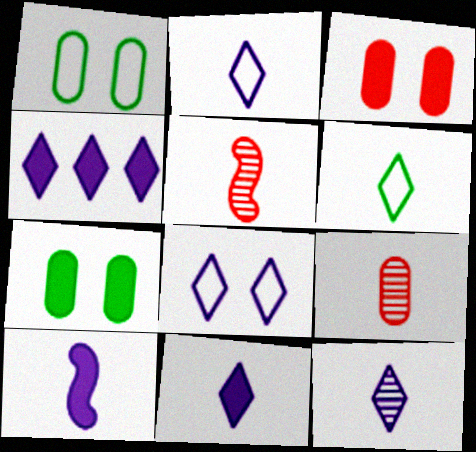[[1, 4, 5], 
[2, 11, 12], 
[4, 8, 12], 
[6, 9, 10]]